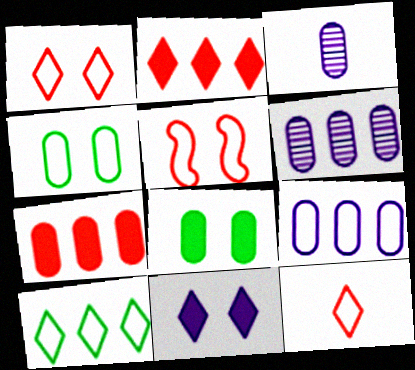[[3, 4, 7]]